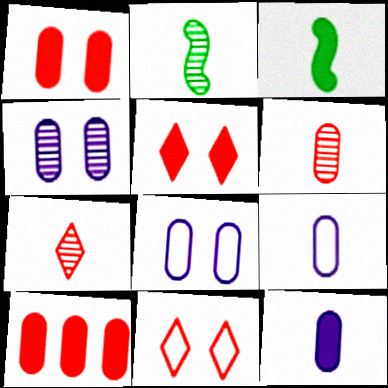[[3, 7, 9]]